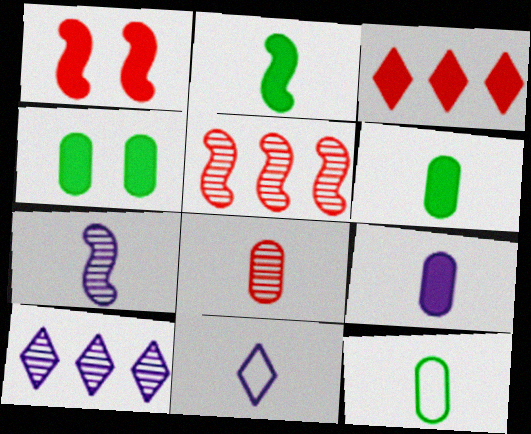[[1, 10, 12], 
[2, 8, 11], 
[4, 5, 11], 
[7, 9, 11], 
[8, 9, 12]]